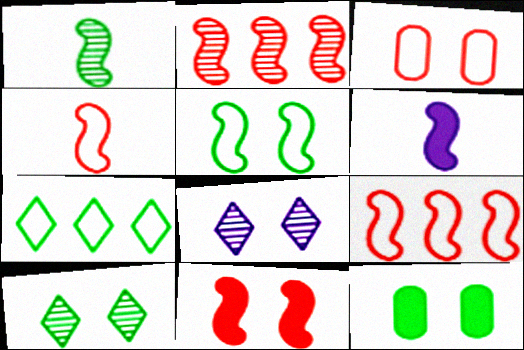[[1, 4, 6], 
[1, 7, 12], 
[2, 4, 11], 
[2, 5, 6], 
[5, 10, 12]]